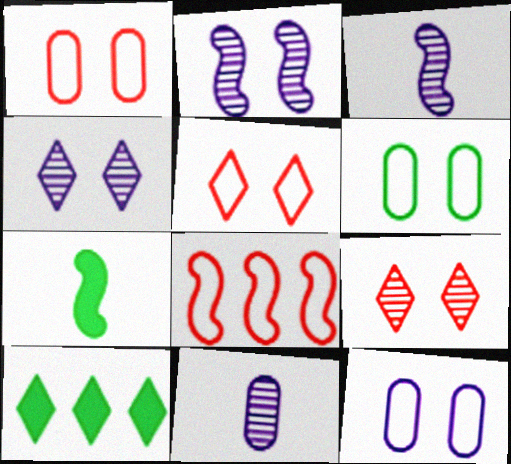[[1, 3, 10], 
[1, 6, 12], 
[2, 7, 8]]